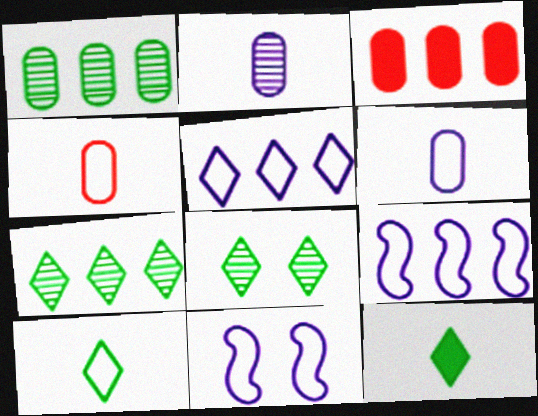[[3, 7, 9], 
[5, 6, 11]]